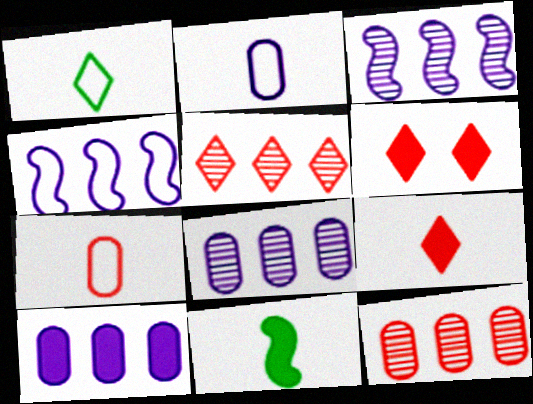[[6, 10, 11]]